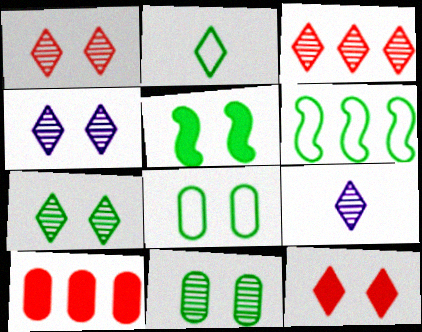[[1, 4, 7], 
[2, 6, 8], 
[3, 7, 9], 
[5, 7, 8]]